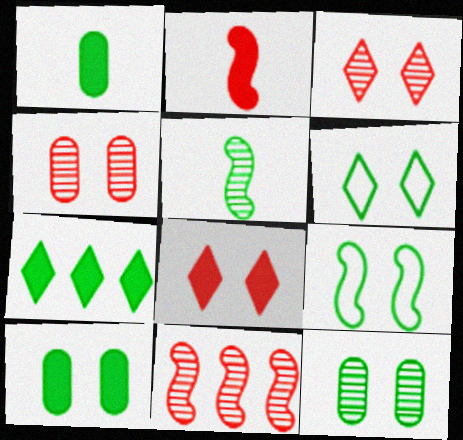[]